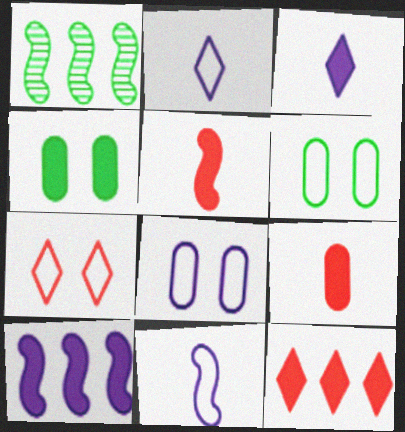[]